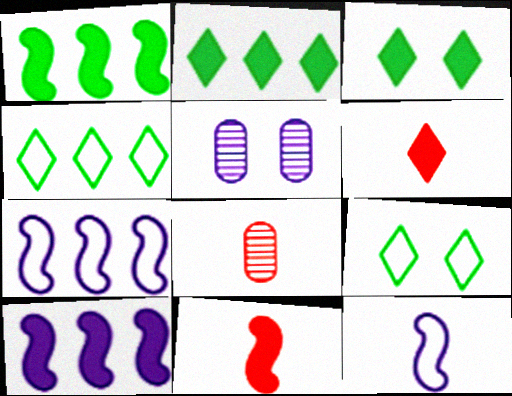[[3, 7, 8], 
[4, 5, 11], 
[8, 9, 10]]